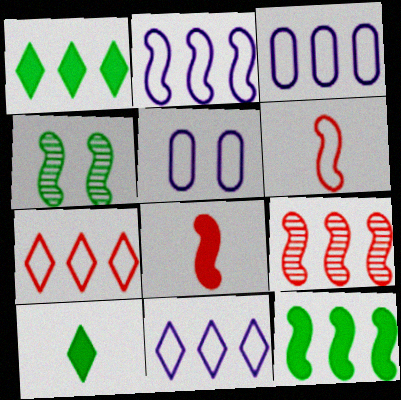[[1, 3, 9], 
[2, 3, 11], 
[2, 4, 8], 
[2, 9, 12], 
[5, 9, 10]]